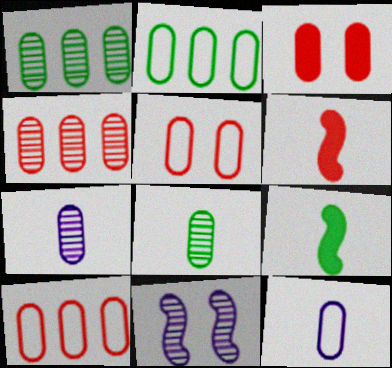[[1, 3, 12], 
[2, 3, 7], 
[2, 5, 12]]